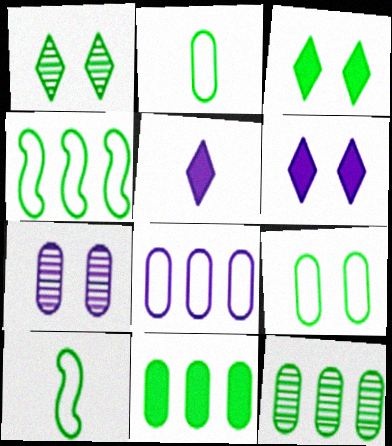[[1, 10, 11], 
[3, 10, 12]]